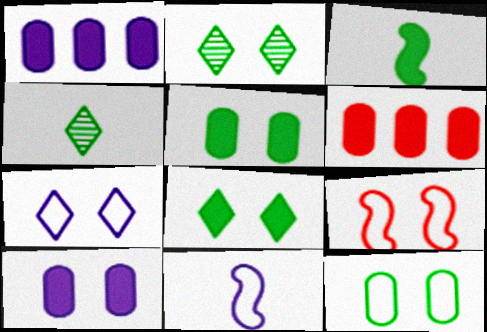[[1, 4, 9], 
[2, 6, 11], 
[2, 9, 10], 
[7, 9, 12]]